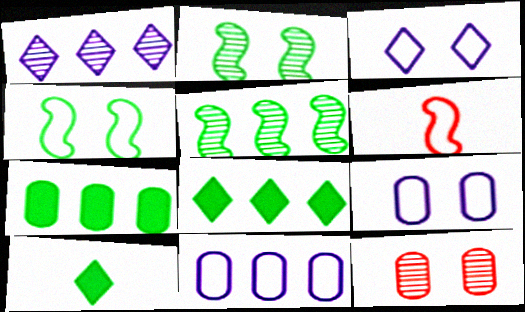[]